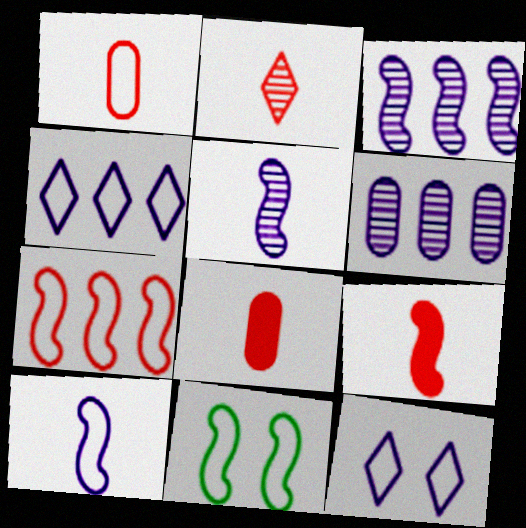[[1, 2, 9], 
[1, 4, 11], 
[3, 9, 11], 
[7, 10, 11]]